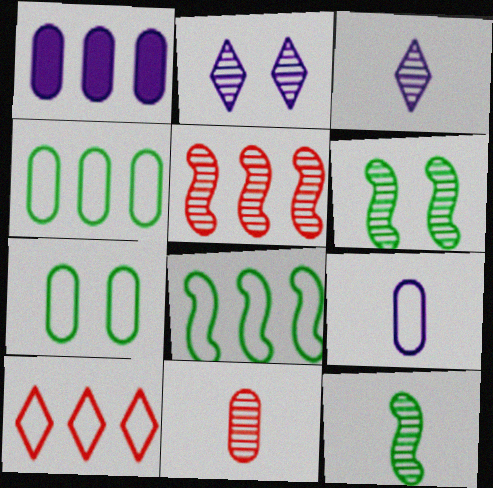[[1, 7, 11], 
[3, 11, 12]]